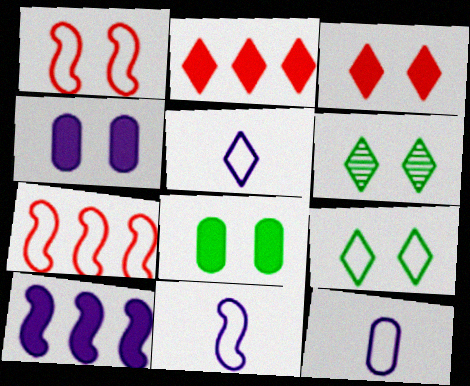[[1, 4, 6], 
[2, 5, 6], 
[5, 11, 12], 
[7, 9, 12]]